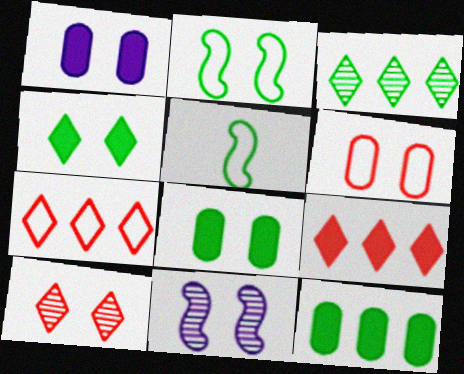[[1, 2, 10], 
[3, 5, 8], 
[4, 6, 11]]